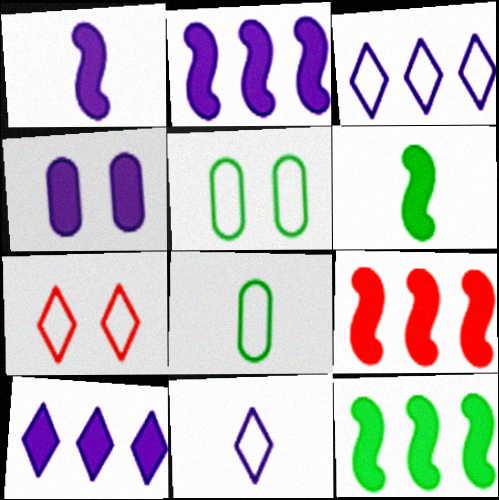[[1, 4, 10], 
[2, 9, 12]]